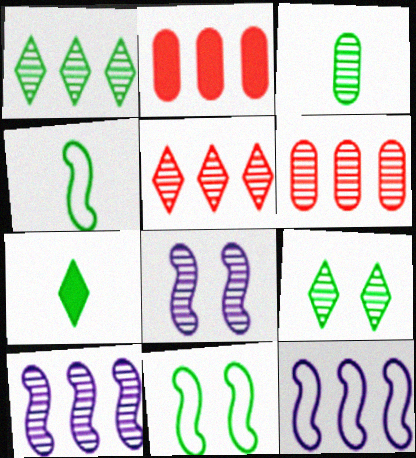[[1, 2, 12], 
[1, 6, 10], 
[3, 4, 7], 
[3, 5, 8]]